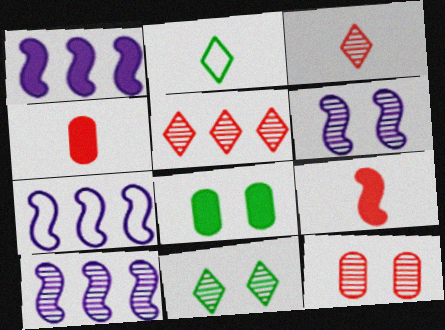[[1, 2, 12], 
[1, 7, 10], 
[3, 7, 8], 
[4, 7, 11], 
[6, 11, 12]]